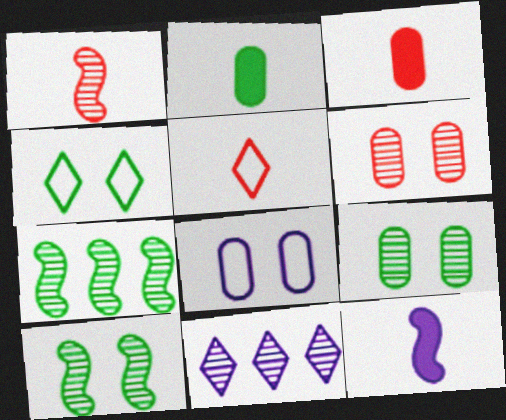[[1, 3, 5], 
[1, 9, 11], 
[2, 4, 7], 
[8, 11, 12]]